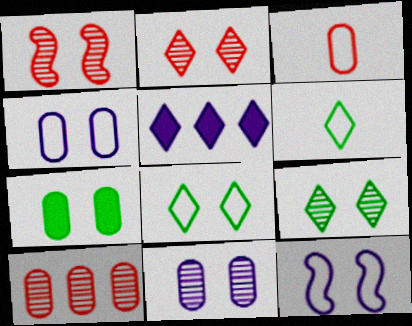[[1, 9, 11], 
[2, 5, 6], 
[2, 7, 12]]